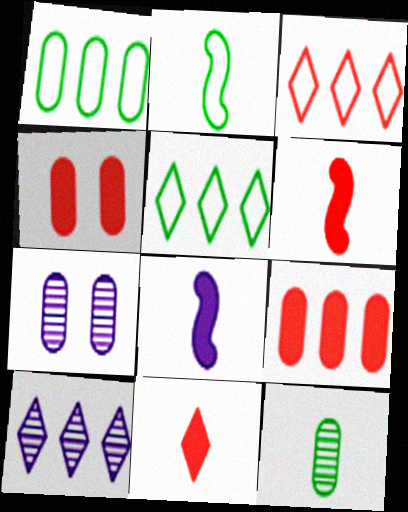[[2, 4, 10], 
[5, 6, 7]]